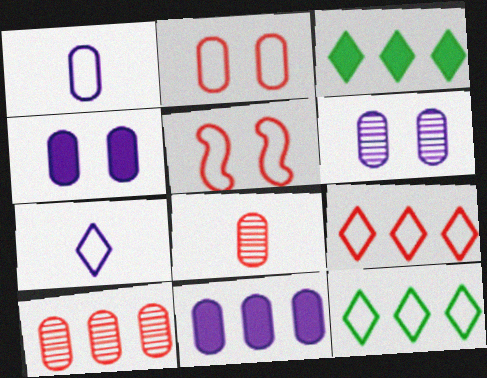[[1, 5, 12], 
[1, 6, 11]]